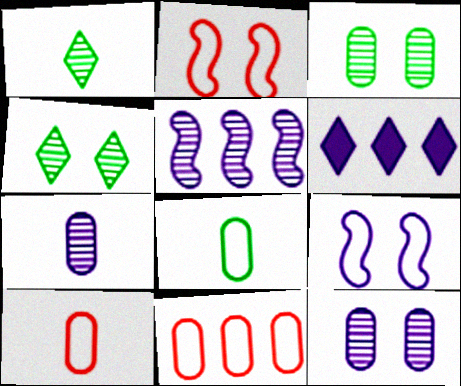[[6, 7, 9]]